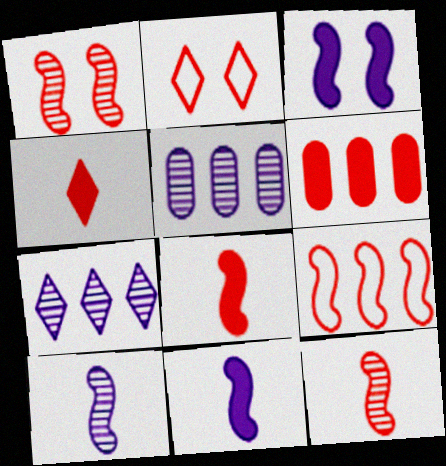[[1, 8, 9], 
[2, 6, 12]]